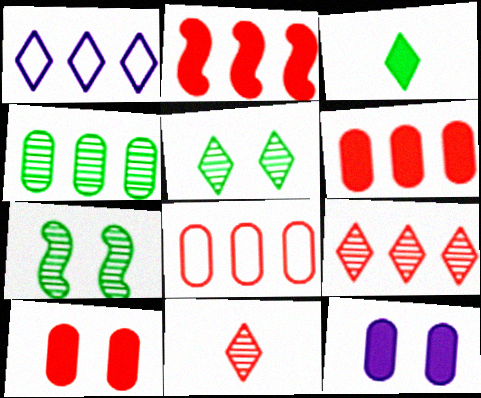[[1, 2, 4], 
[2, 3, 12], 
[2, 8, 9]]